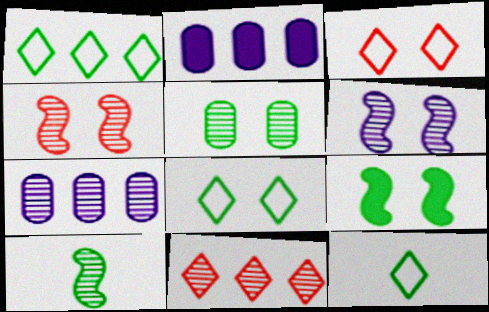[[1, 8, 12], 
[2, 3, 10], 
[2, 4, 12], 
[5, 8, 9]]